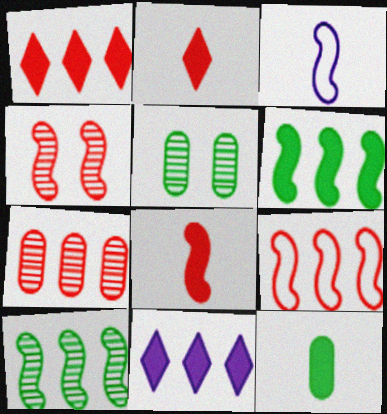[[1, 3, 5], 
[1, 7, 9], 
[3, 4, 6], 
[4, 8, 9]]